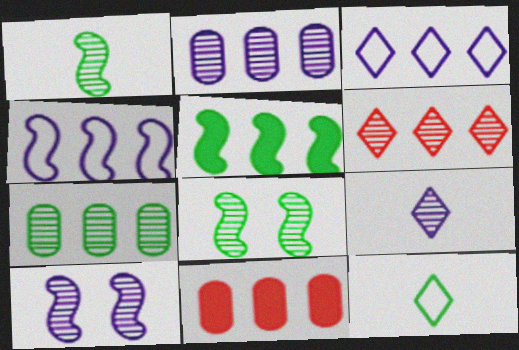[[2, 9, 10], 
[10, 11, 12]]